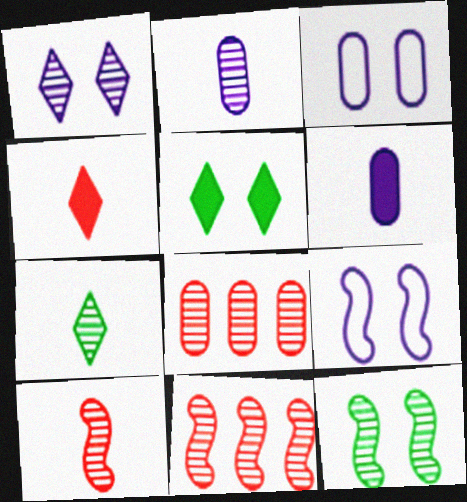[[2, 7, 10]]